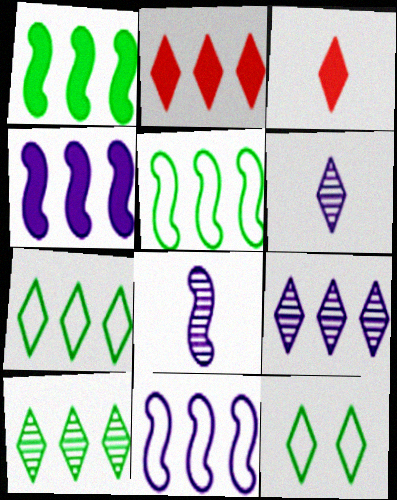[[2, 6, 12], 
[2, 7, 9], 
[3, 9, 12]]